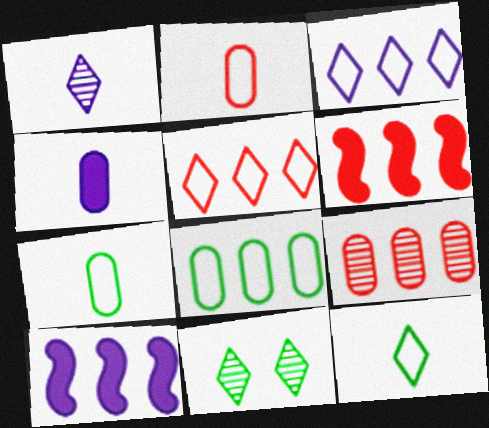[[2, 10, 11], 
[5, 6, 9]]